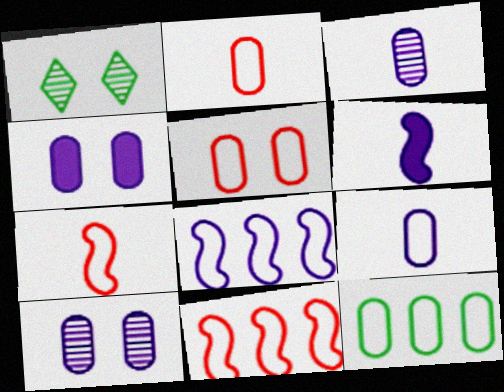[[5, 9, 12]]